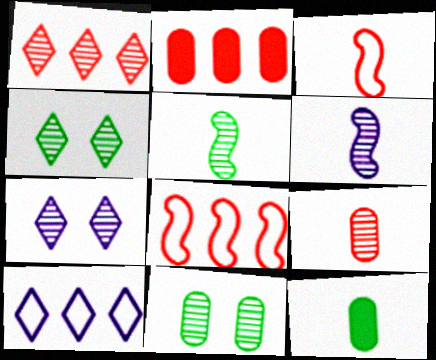[[1, 2, 8], 
[1, 6, 11], 
[7, 8, 12]]